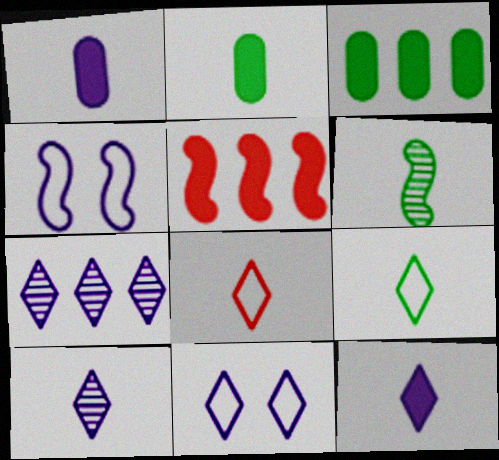[[1, 4, 7], 
[1, 6, 8], 
[2, 6, 9], 
[4, 5, 6], 
[7, 11, 12]]